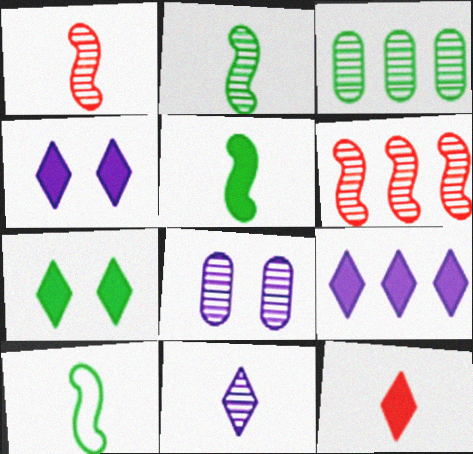[[2, 5, 10], 
[3, 7, 10], 
[7, 9, 12]]